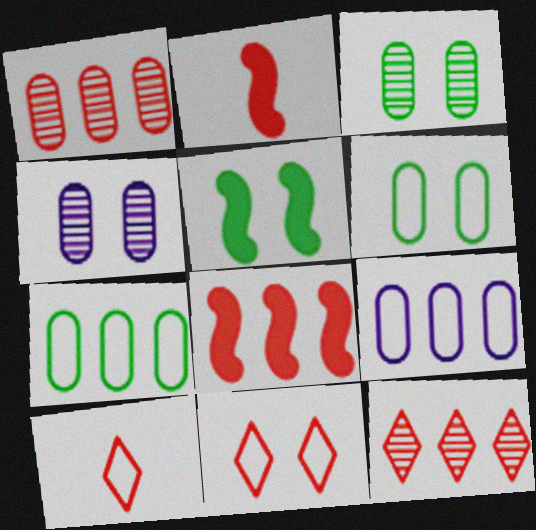[[1, 2, 11], 
[4, 5, 11]]